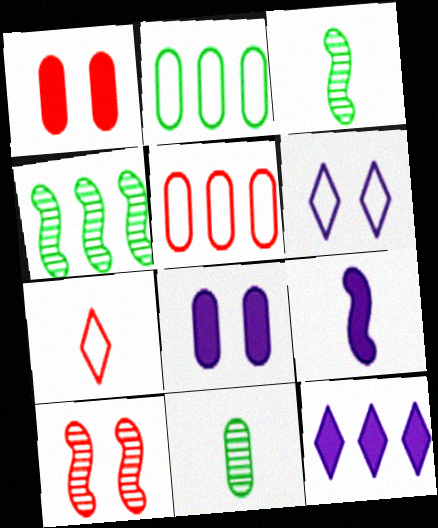[[4, 5, 12], 
[4, 7, 8], 
[5, 8, 11], 
[7, 9, 11], 
[8, 9, 12]]